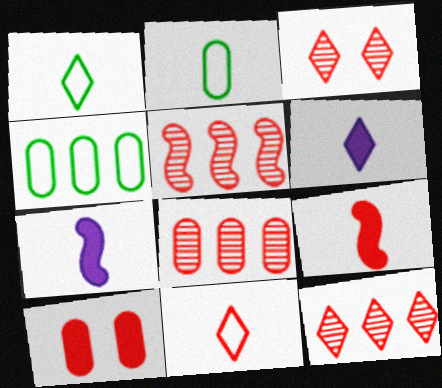[[3, 4, 7], 
[5, 8, 12], 
[5, 10, 11]]